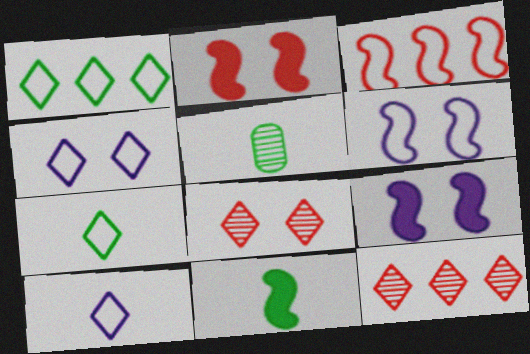[[5, 7, 11]]